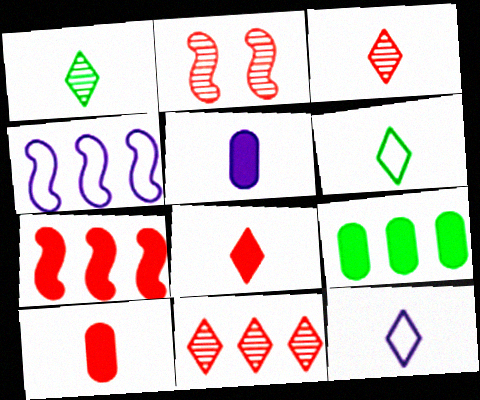[[1, 8, 12], 
[2, 9, 12], 
[4, 9, 11]]